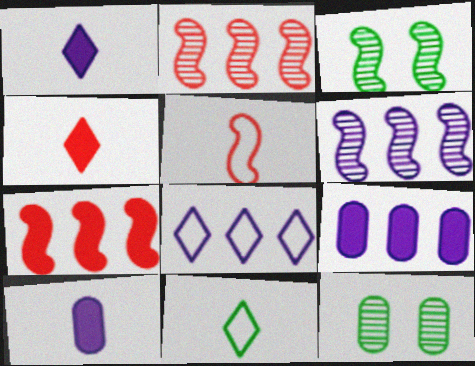[[6, 8, 9]]